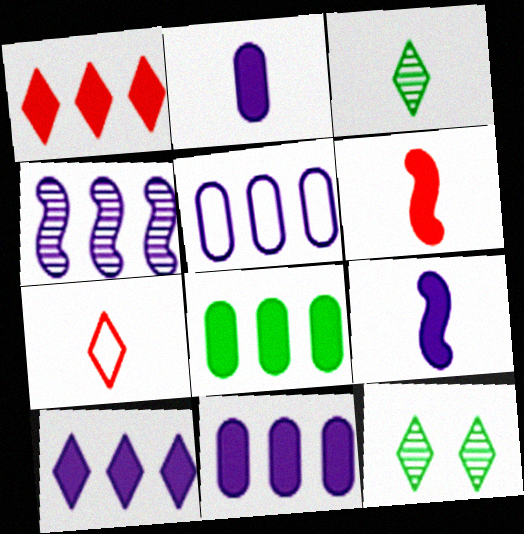[[4, 5, 10], 
[5, 6, 12], 
[7, 10, 12]]